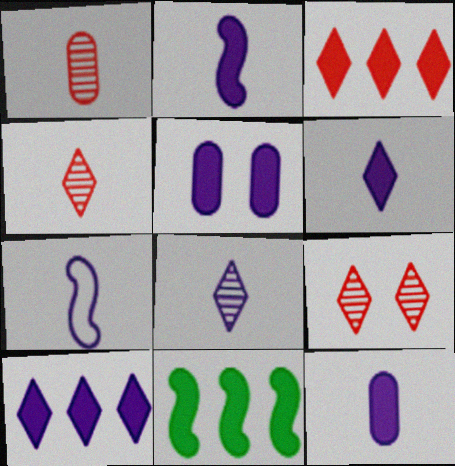[[2, 5, 10], 
[2, 6, 12], 
[7, 8, 12]]